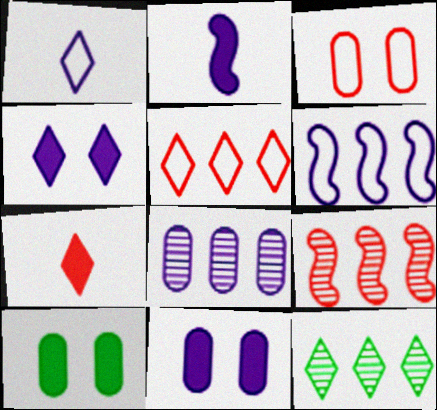[[1, 9, 10], 
[2, 3, 12], 
[3, 7, 9], 
[8, 9, 12]]